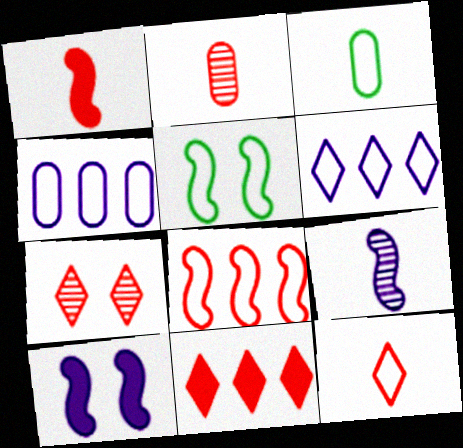[[1, 2, 12], 
[4, 5, 12], 
[7, 11, 12]]